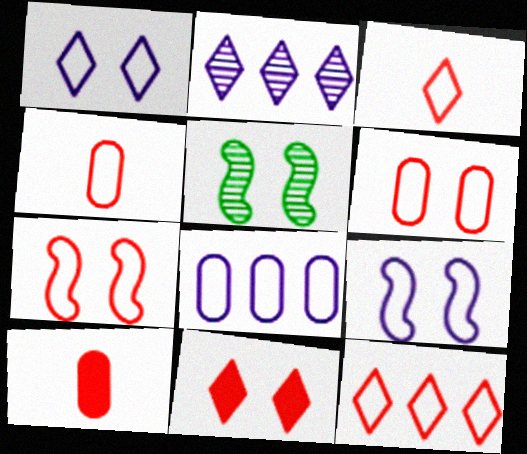[[4, 7, 12]]